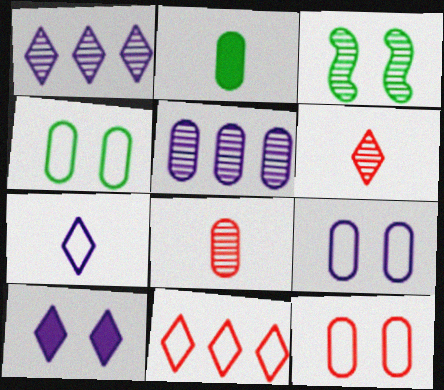[[1, 3, 8], 
[1, 7, 10], 
[2, 5, 12], 
[3, 5, 6], 
[3, 10, 12], 
[4, 9, 12]]